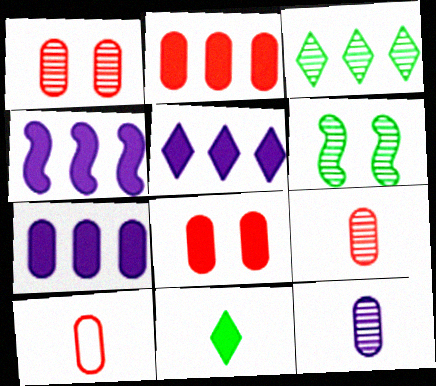[[1, 2, 10], 
[4, 5, 7], 
[4, 8, 11], 
[5, 6, 10]]